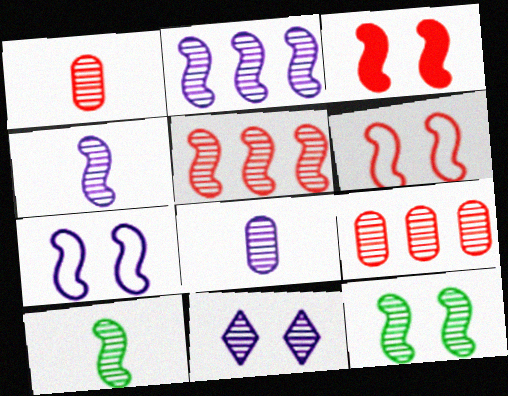[[2, 8, 11], 
[3, 7, 12], 
[4, 5, 12], 
[9, 10, 11]]